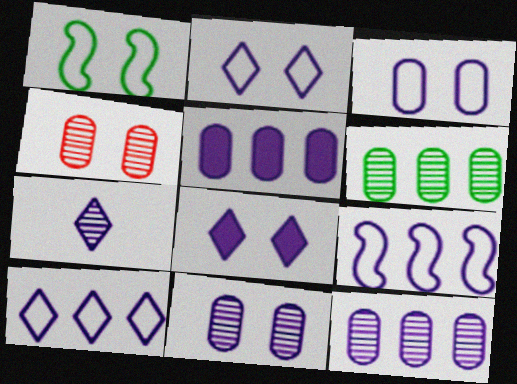[[1, 4, 8], 
[7, 8, 10]]